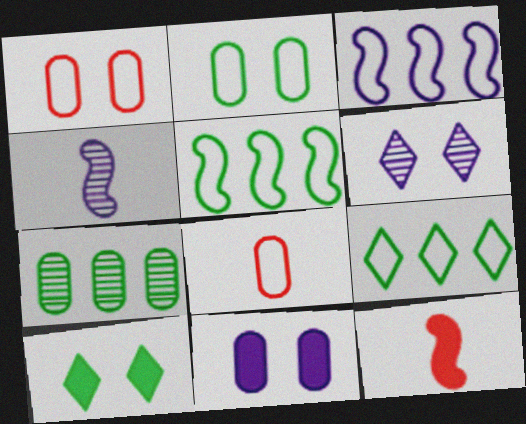[[7, 8, 11]]